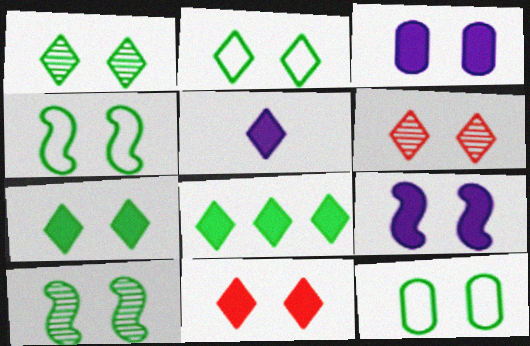[[1, 2, 7], 
[2, 4, 12], 
[3, 4, 6], 
[5, 8, 11], 
[6, 9, 12], 
[7, 10, 12]]